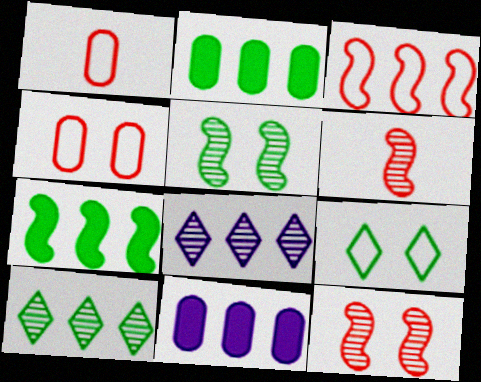[[2, 3, 8], 
[3, 10, 11], 
[6, 9, 11]]